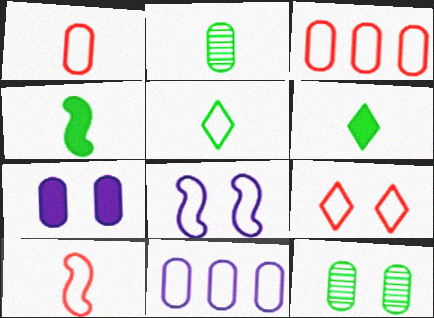[[2, 3, 7], 
[2, 4, 5], 
[3, 5, 8], 
[3, 9, 10]]